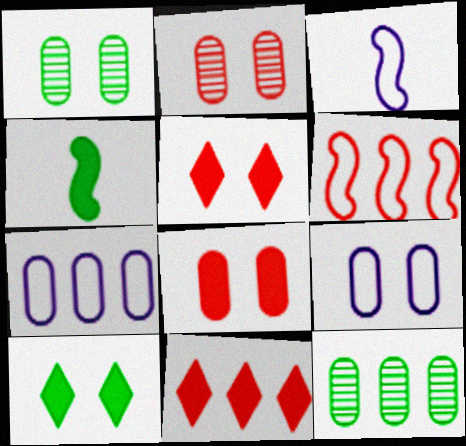[[1, 3, 11], 
[1, 8, 9], 
[3, 5, 12]]